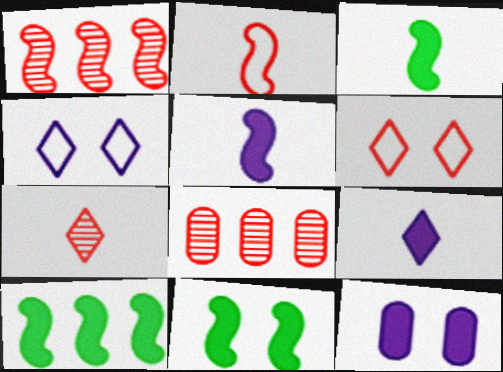[[3, 4, 8], 
[3, 10, 11]]